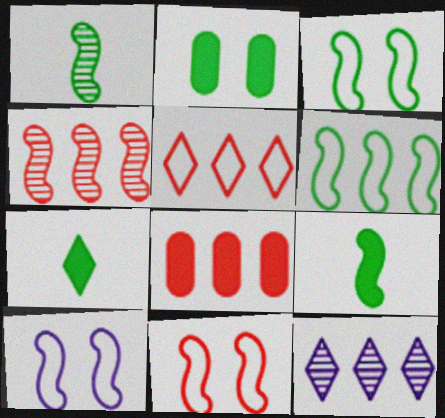[[3, 10, 11], 
[4, 5, 8], 
[4, 9, 10], 
[6, 8, 12]]